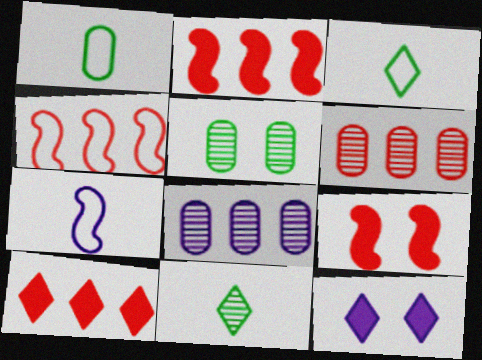[[3, 8, 9], 
[4, 6, 10], 
[5, 7, 10], 
[7, 8, 12]]